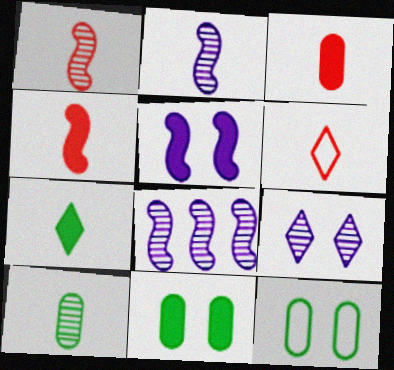[[1, 3, 6], 
[6, 8, 11]]